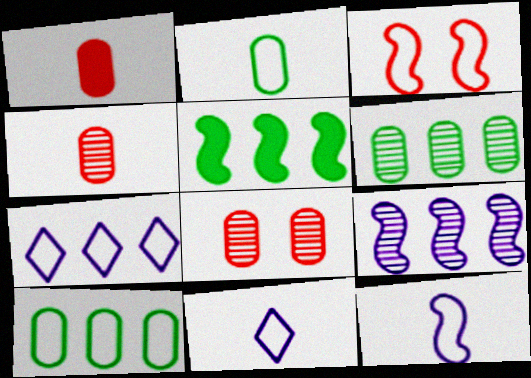[[2, 3, 7], 
[3, 10, 11], 
[5, 8, 11]]